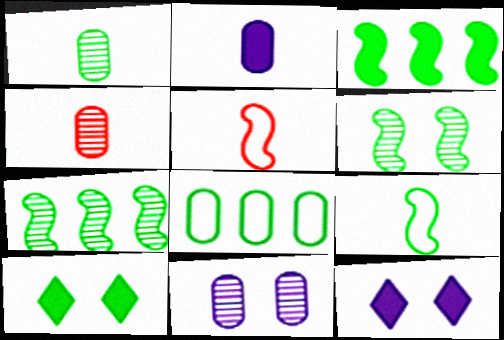[[3, 6, 9]]